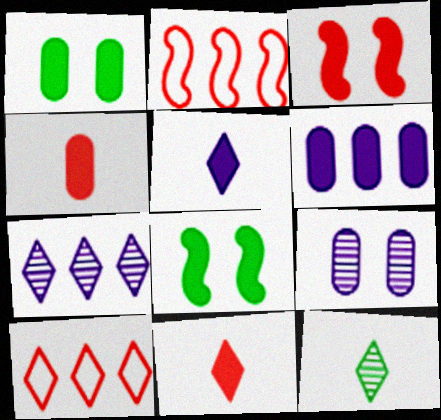[[1, 4, 6], 
[6, 8, 11]]